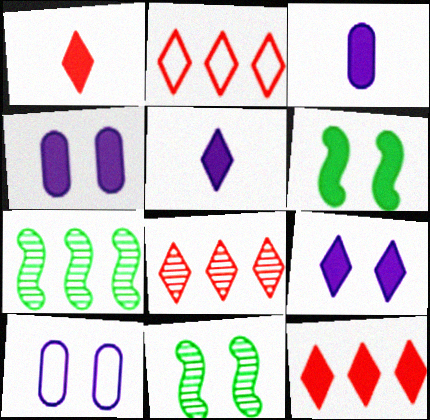[[1, 7, 10], 
[2, 3, 11], 
[2, 8, 12], 
[3, 6, 12]]